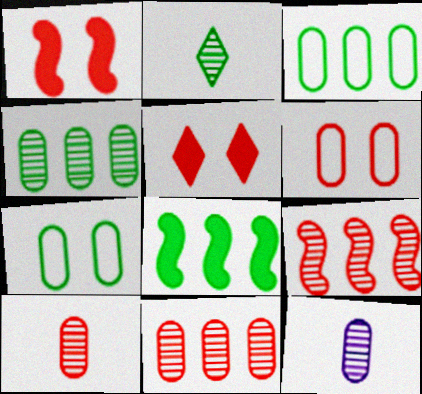[[2, 7, 8]]